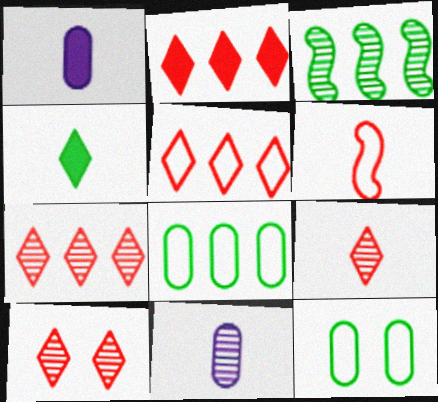[[2, 5, 7], 
[3, 4, 12], 
[3, 10, 11], 
[4, 6, 11], 
[7, 9, 10]]